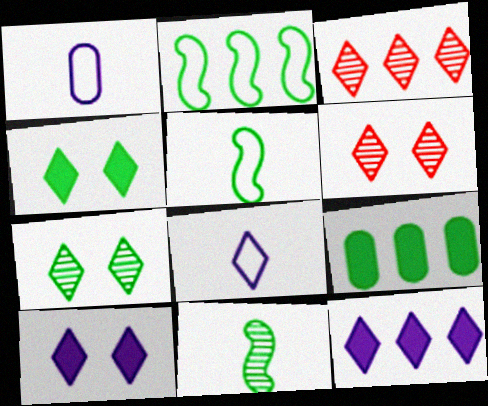[[3, 4, 8], 
[5, 7, 9]]